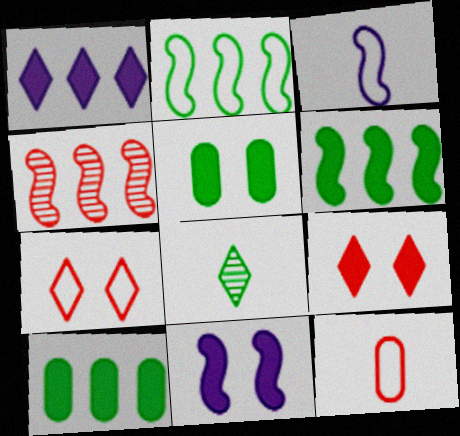[[1, 7, 8], 
[2, 5, 8], 
[4, 9, 12], 
[5, 9, 11]]